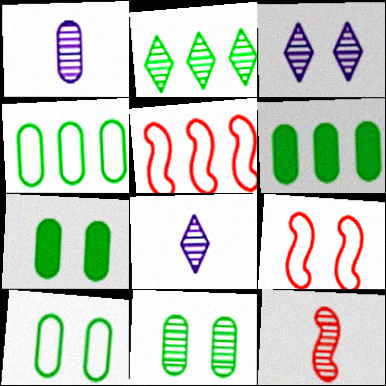[[3, 7, 9], 
[5, 7, 8], 
[6, 8, 9], 
[7, 10, 11]]